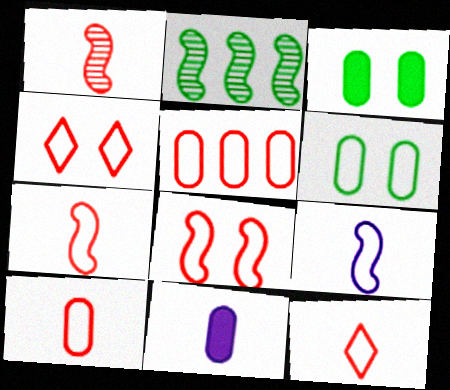[[2, 4, 11], 
[4, 5, 7], 
[5, 8, 12], 
[7, 10, 12]]